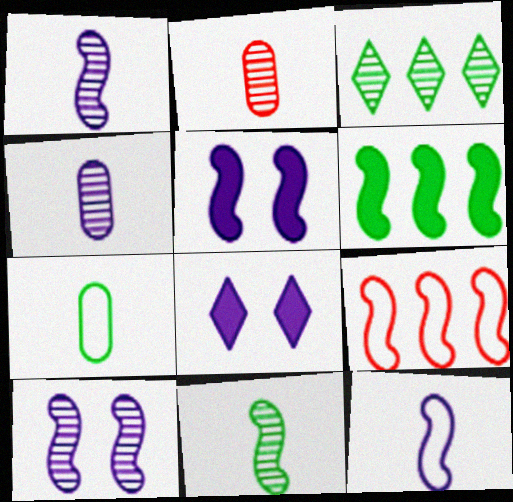[[2, 3, 10], 
[5, 9, 11]]